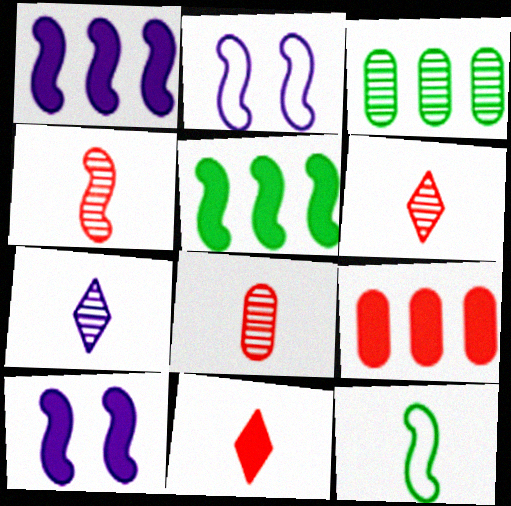[[2, 3, 11], 
[2, 4, 5], 
[4, 6, 8]]